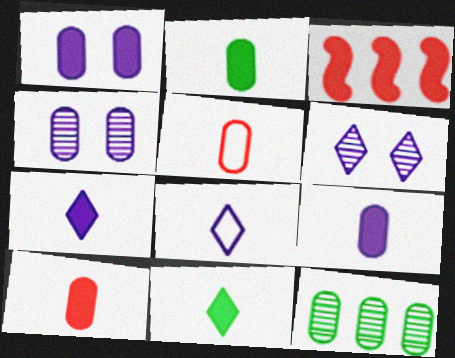[[1, 3, 11], 
[1, 5, 12], 
[2, 9, 10]]